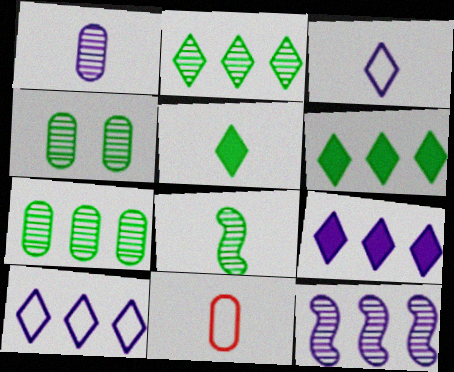[[2, 4, 8]]